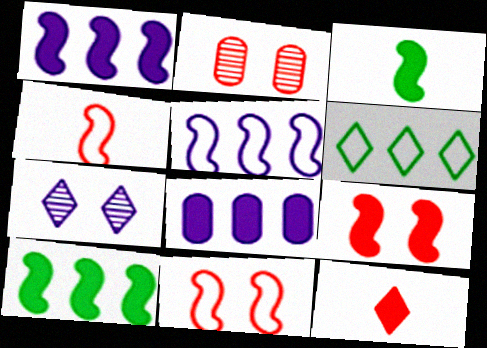[[1, 3, 9], 
[6, 7, 12]]